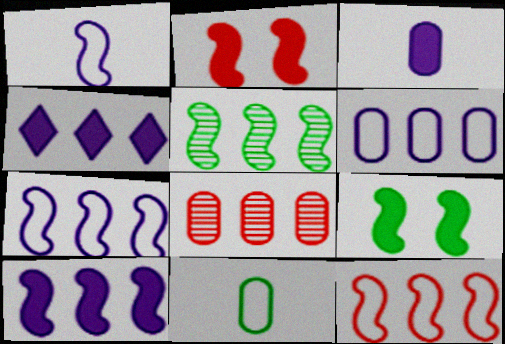[[1, 2, 5], 
[5, 10, 12]]